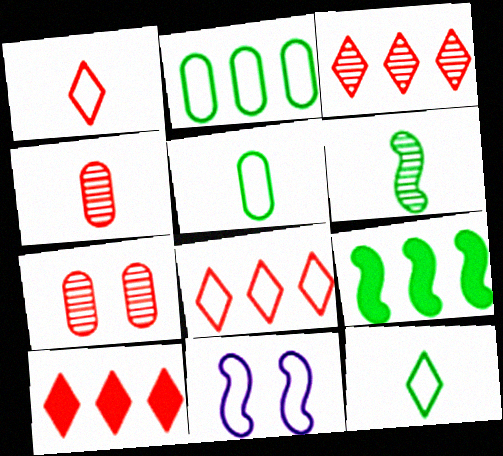[[1, 2, 11], 
[3, 8, 10], 
[5, 8, 11]]